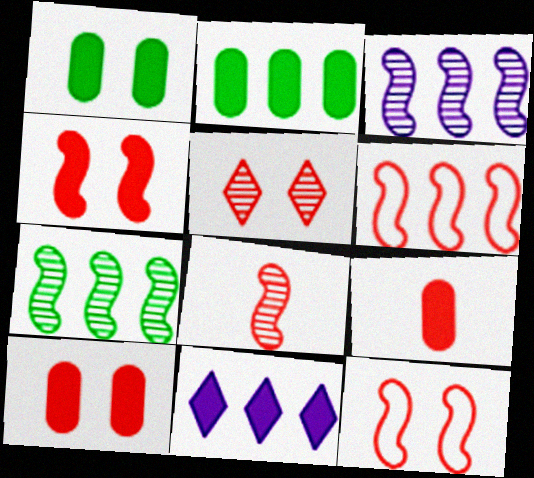[[4, 6, 8], 
[5, 6, 9], 
[5, 10, 12]]